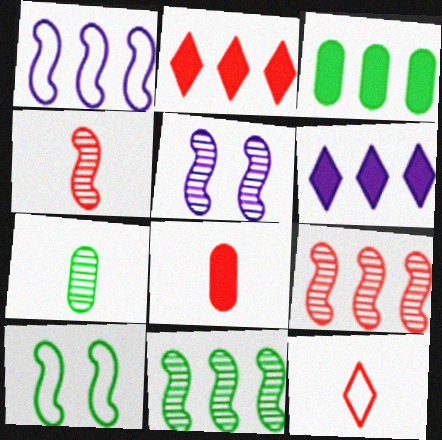[[3, 5, 12], 
[4, 5, 11], 
[4, 8, 12]]